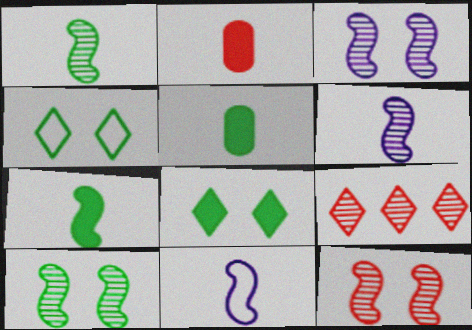[[3, 10, 12]]